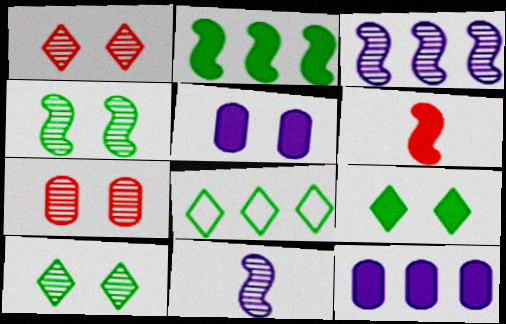[[6, 9, 12]]